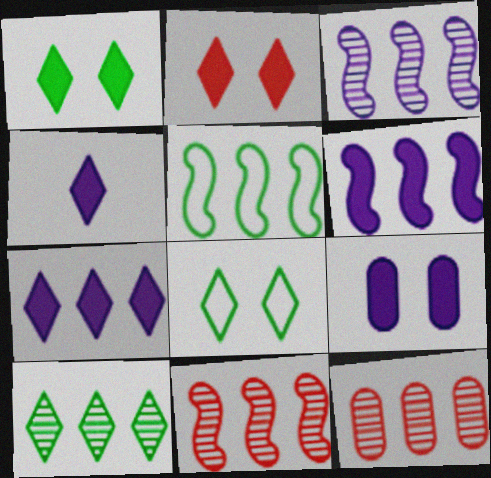[[3, 10, 12], 
[4, 6, 9], 
[5, 6, 11], 
[5, 7, 12]]